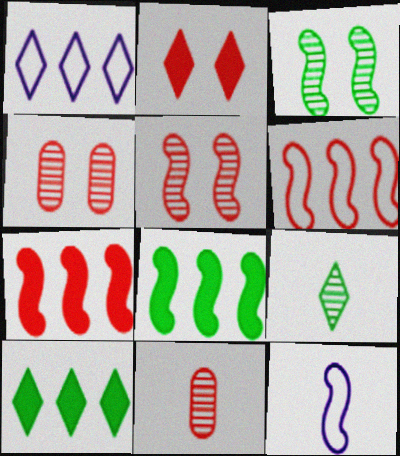[[1, 2, 9], 
[2, 6, 11], 
[3, 7, 12], 
[4, 10, 12], 
[5, 8, 12]]